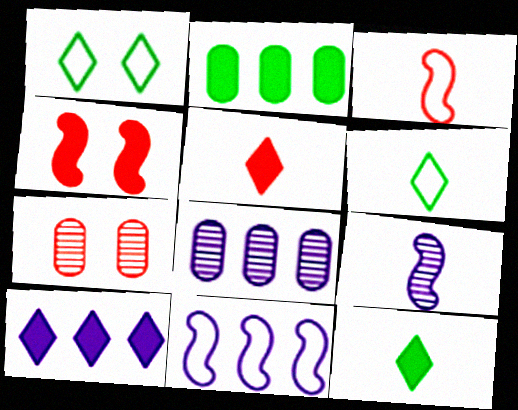[[4, 6, 8], 
[7, 11, 12], 
[8, 10, 11]]